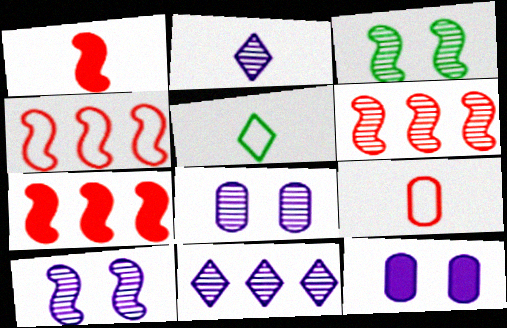[[4, 6, 7], 
[5, 6, 12], 
[5, 7, 8]]